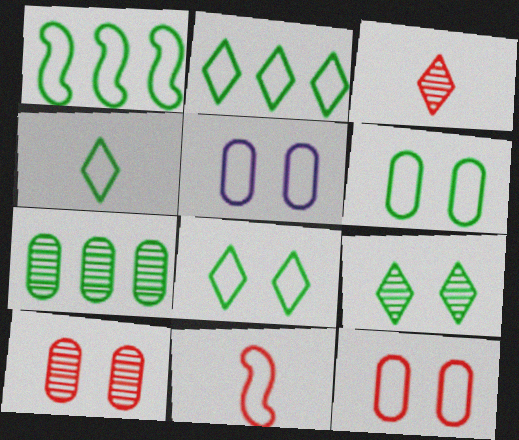[[1, 4, 6], 
[2, 4, 8], 
[2, 5, 11], 
[5, 6, 12]]